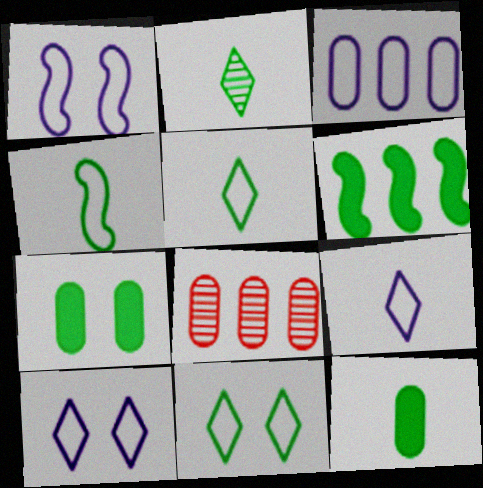[[1, 3, 9], 
[2, 4, 12]]